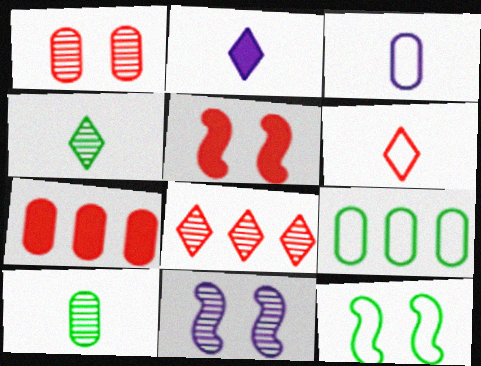[[2, 4, 6], 
[5, 11, 12], 
[8, 10, 11]]